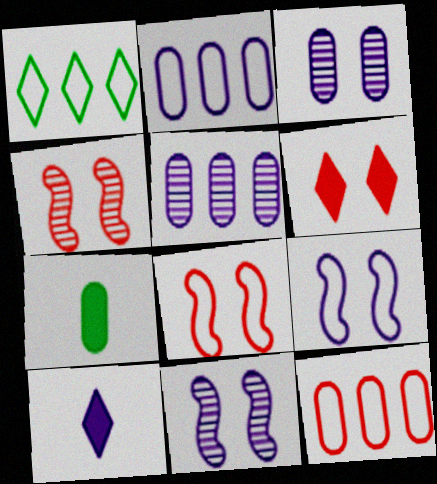[[2, 10, 11], 
[3, 7, 12], 
[5, 9, 10]]